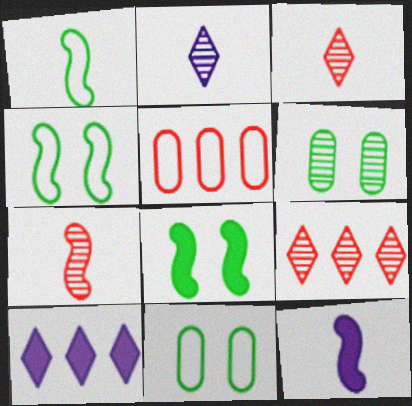[[1, 7, 12], 
[2, 5, 8], 
[7, 10, 11], 
[9, 11, 12]]